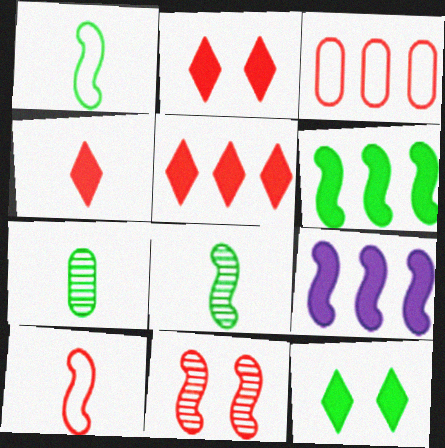[[1, 9, 11], 
[2, 4, 5], 
[3, 4, 11]]